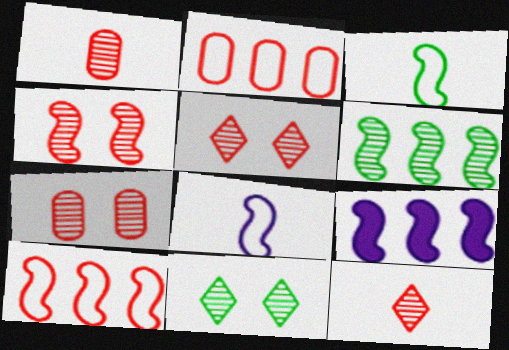[[3, 4, 9], 
[4, 5, 7], 
[6, 9, 10]]